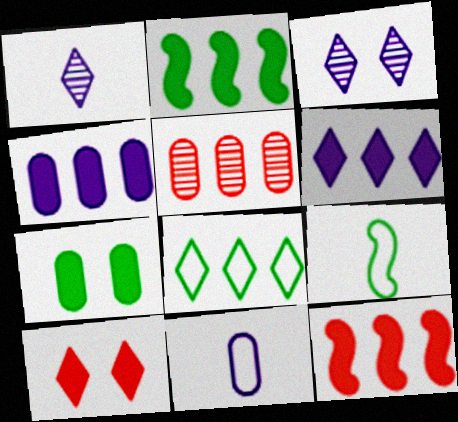[[1, 8, 10], 
[5, 7, 11]]